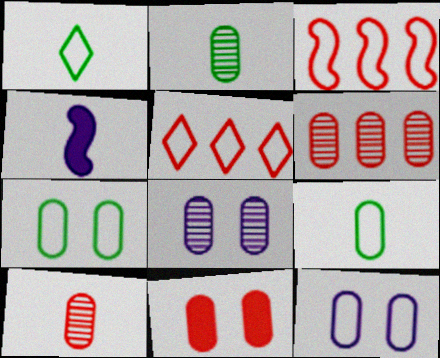[[1, 3, 12], 
[1, 4, 10], 
[2, 6, 8], 
[7, 8, 11]]